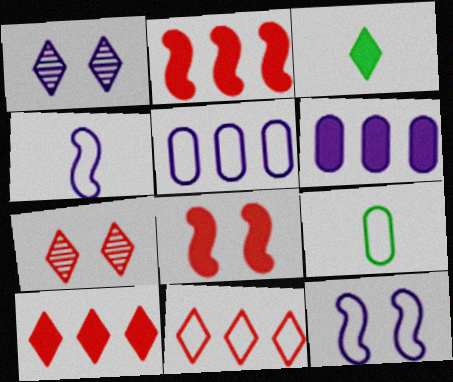[[1, 2, 9], 
[1, 3, 11], 
[1, 4, 6], 
[3, 6, 8], 
[9, 11, 12]]